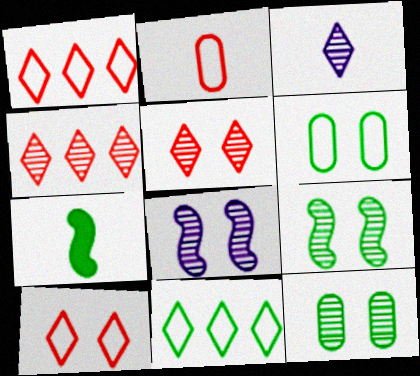[[2, 3, 7], 
[5, 8, 12], 
[7, 11, 12]]